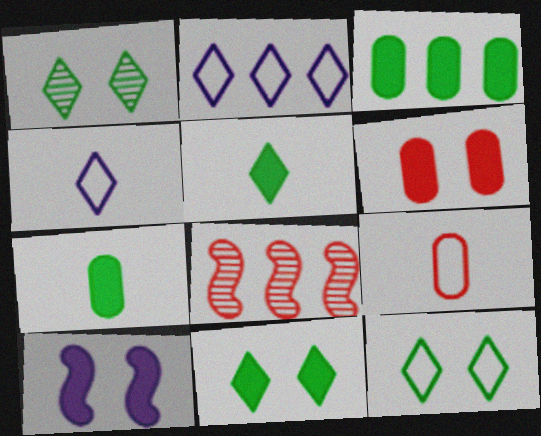[[1, 11, 12], 
[2, 3, 8], 
[6, 10, 11]]